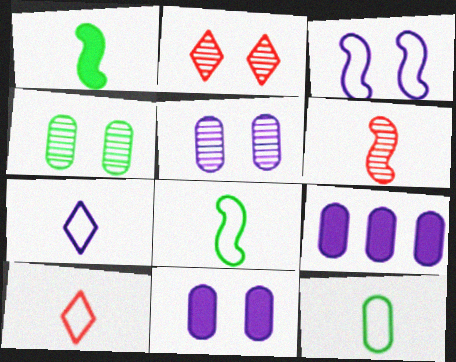[[2, 8, 9]]